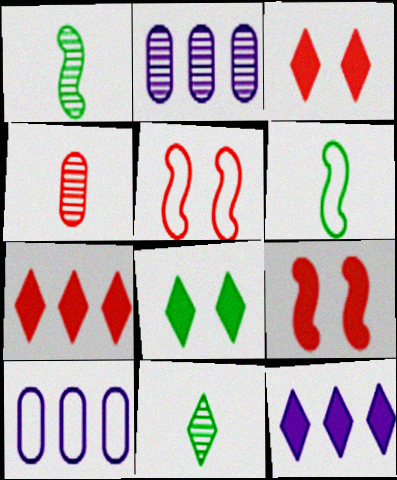[[1, 3, 10], 
[2, 3, 6], 
[4, 5, 7], 
[9, 10, 11]]